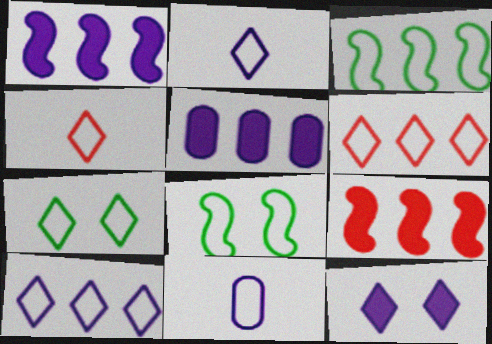[[2, 6, 7], 
[4, 7, 10], 
[6, 8, 11]]